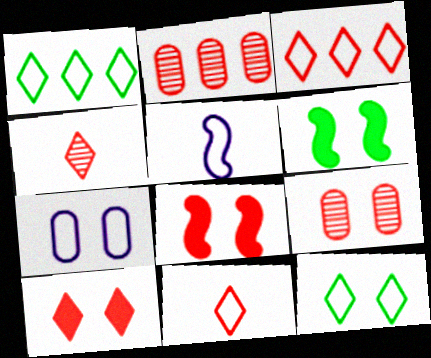[[2, 8, 11], 
[3, 4, 10]]